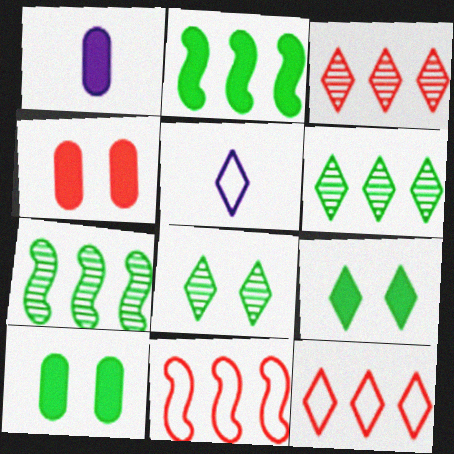[[1, 8, 11], 
[3, 5, 9], 
[4, 5, 7]]